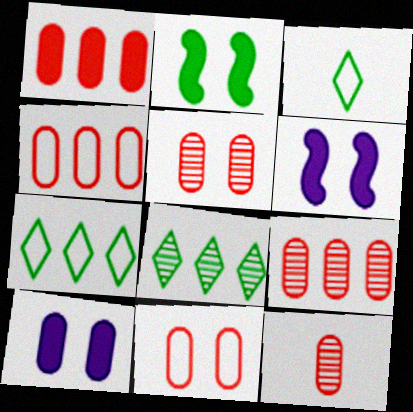[[1, 4, 9], 
[1, 11, 12], 
[3, 6, 9], 
[5, 9, 12], 
[6, 7, 12]]